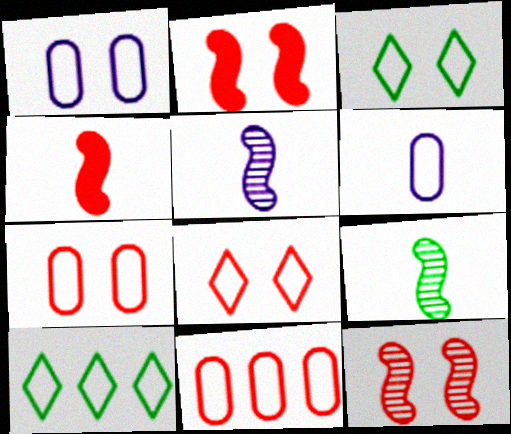[]